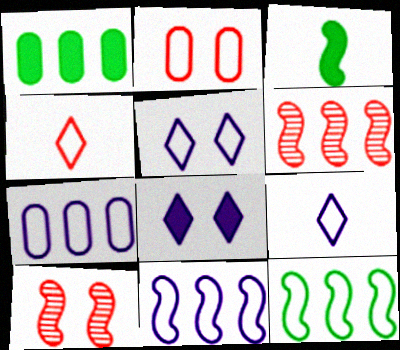[[1, 9, 10], 
[2, 9, 12], 
[3, 10, 11]]